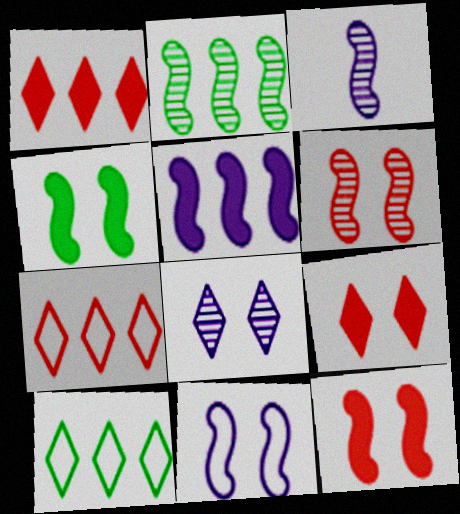[[2, 3, 6], 
[3, 5, 11], 
[4, 6, 11]]